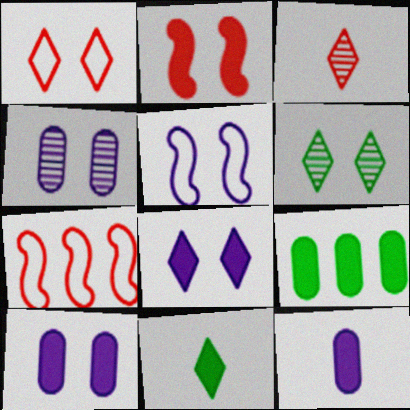[[1, 6, 8], 
[3, 5, 9], 
[4, 5, 8], 
[4, 7, 11], 
[6, 7, 12]]